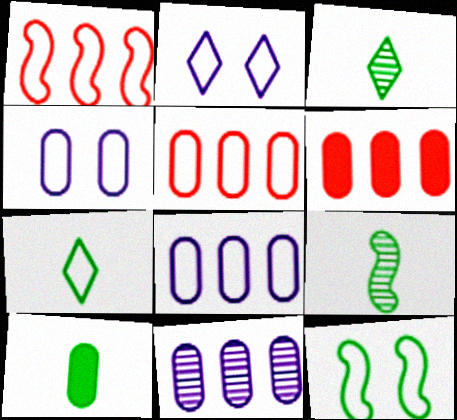[[1, 4, 7], 
[2, 6, 9], 
[7, 9, 10]]